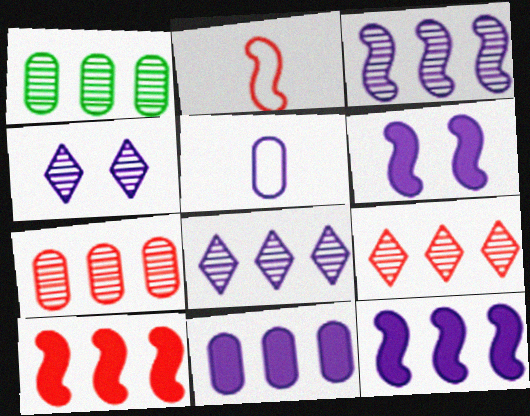[[1, 3, 9], 
[4, 5, 12], 
[5, 6, 8]]